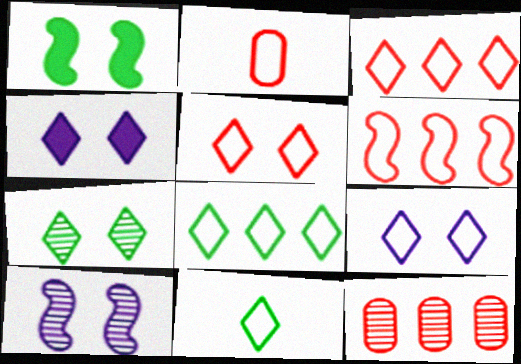[[2, 5, 6], 
[3, 9, 11], 
[4, 5, 7]]